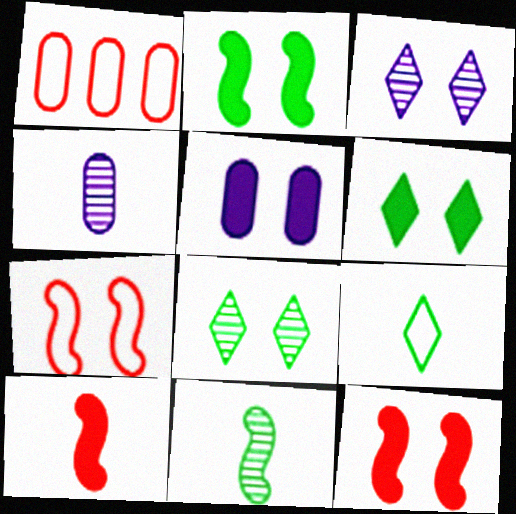[[4, 9, 10], 
[5, 6, 12], 
[5, 7, 8]]